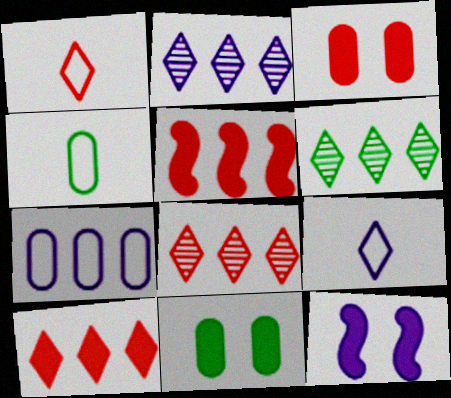[[2, 6, 8], 
[4, 8, 12], 
[5, 6, 7]]